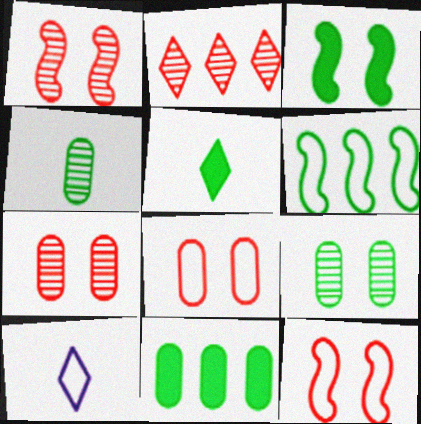[[1, 10, 11], 
[3, 5, 11], 
[5, 6, 9], 
[6, 8, 10]]